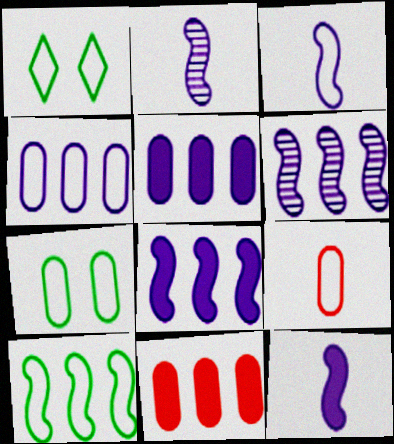[[1, 2, 11], 
[2, 3, 12], 
[4, 7, 9]]